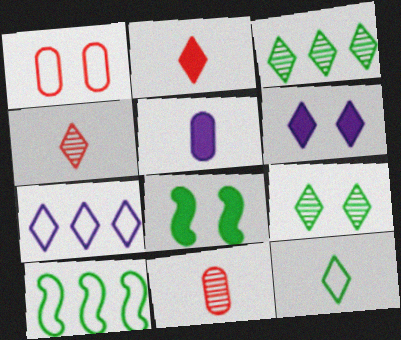[[2, 7, 9], 
[6, 10, 11], 
[7, 8, 11]]